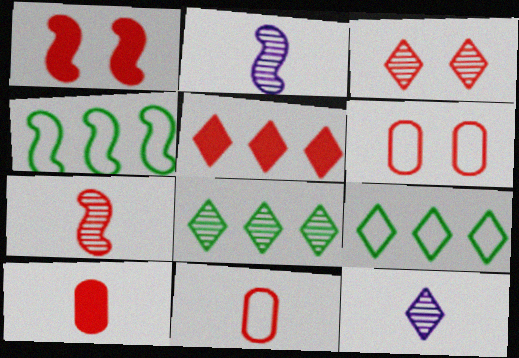[[1, 2, 4], 
[1, 3, 6], 
[1, 5, 10], 
[3, 8, 12], 
[5, 6, 7]]